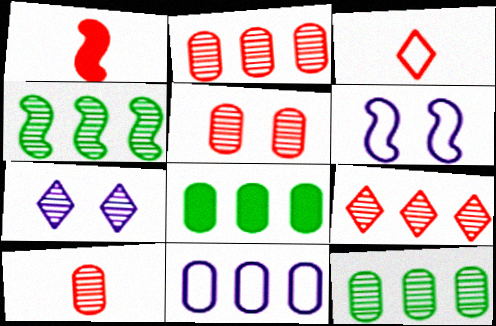[[1, 3, 10], 
[1, 4, 6], 
[2, 5, 10], 
[2, 8, 11], 
[4, 7, 10]]